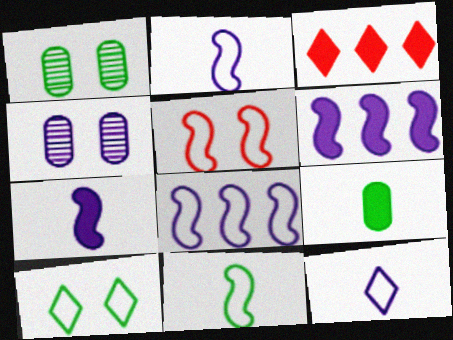[[1, 2, 3], 
[3, 4, 11], 
[4, 6, 12], 
[5, 8, 11]]